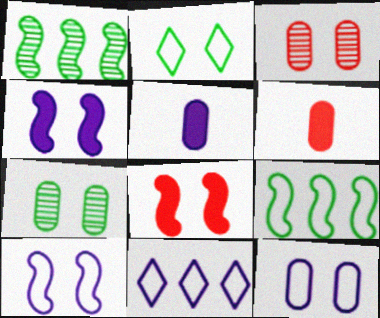[[2, 3, 4]]